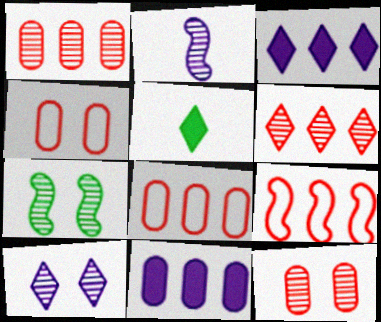[[7, 10, 12]]